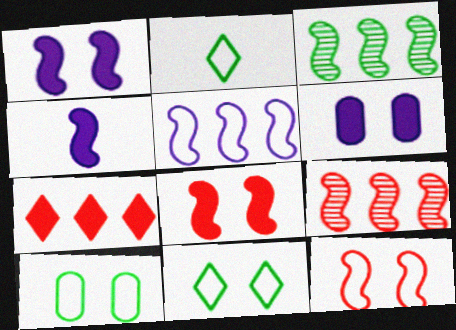[[2, 6, 9], 
[3, 4, 12]]